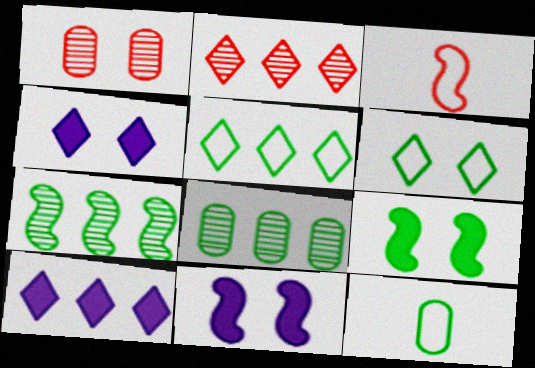[[1, 6, 11], 
[2, 5, 10], 
[2, 11, 12], 
[3, 4, 8], 
[3, 7, 11]]